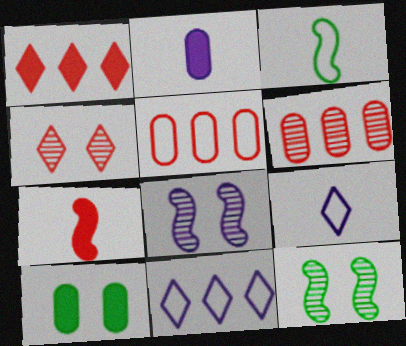[[2, 8, 11], 
[4, 5, 7]]